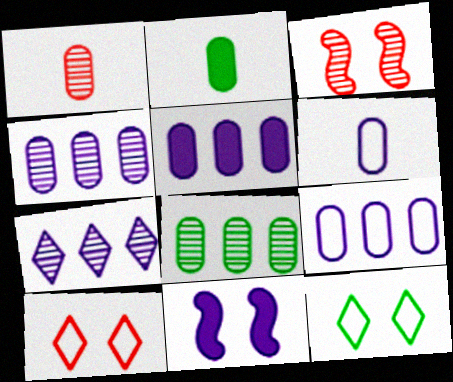[[1, 2, 6], 
[4, 5, 9], 
[6, 7, 11]]